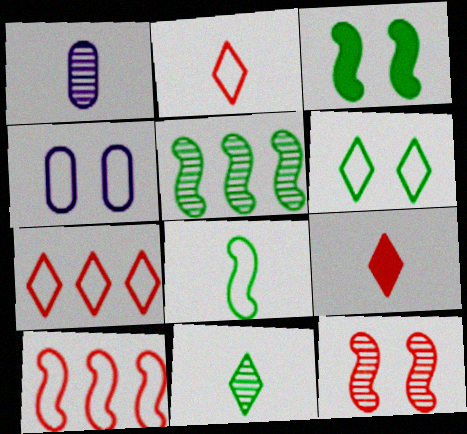[[1, 3, 7], 
[1, 8, 9], 
[3, 5, 8], 
[4, 5, 9], 
[4, 7, 8]]